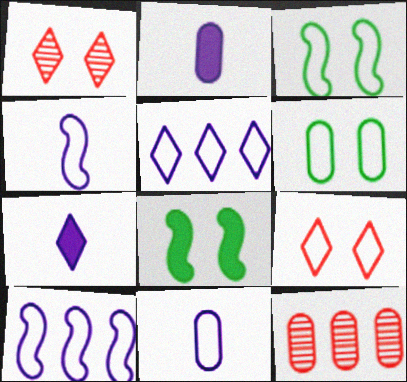[[2, 6, 12], 
[3, 7, 12]]